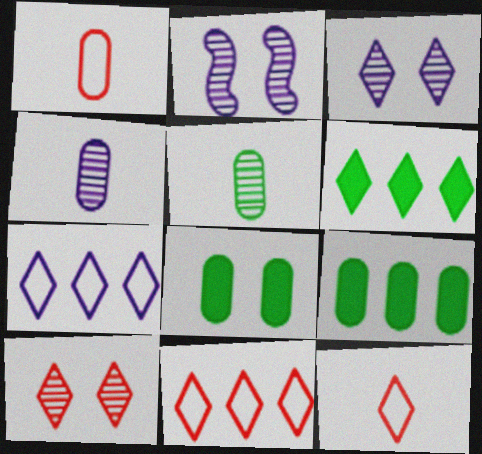[[1, 2, 6], 
[2, 9, 12], 
[3, 6, 12]]